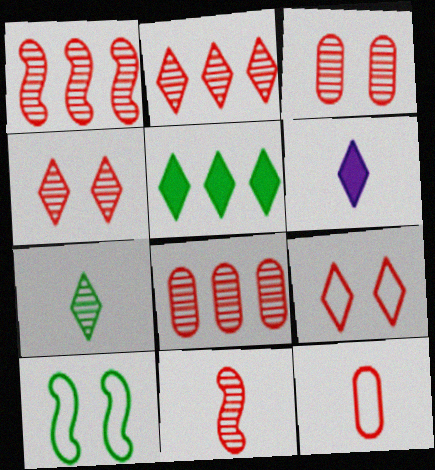[[1, 2, 8], 
[2, 3, 11], 
[4, 8, 11], 
[6, 8, 10]]